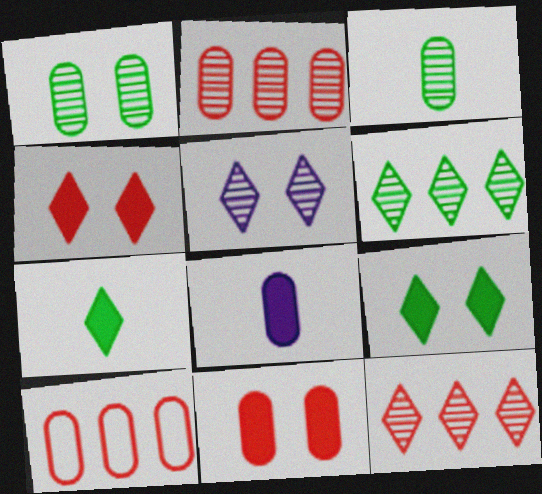[[1, 8, 10]]